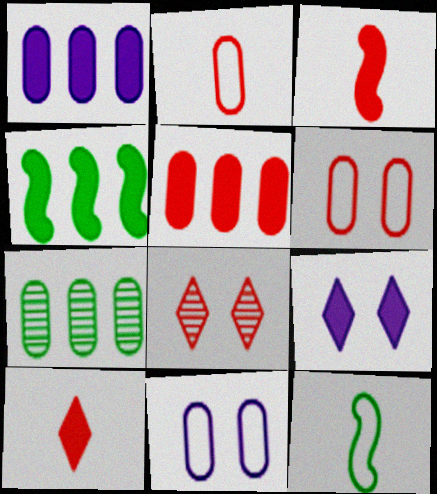[[1, 8, 12]]